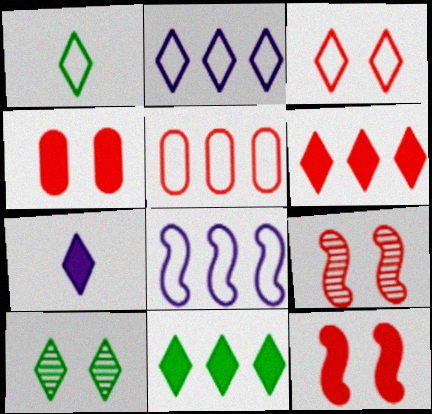[[1, 2, 3], 
[1, 10, 11], 
[3, 4, 9]]